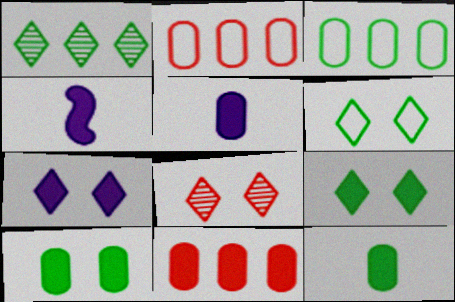[[3, 4, 8], 
[4, 9, 11], 
[5, 10, 11], 
[6, 7, 8]]